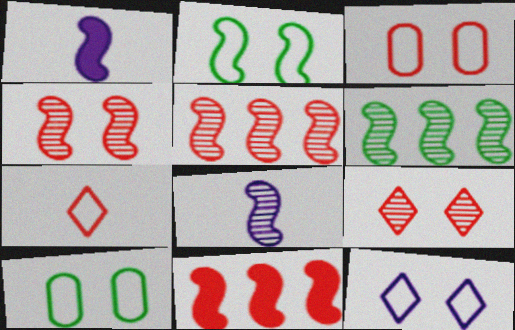[[1, 2, 5], 
[2, 3, 12], 
[2, 8, 11], 
[4, 6, 8]]